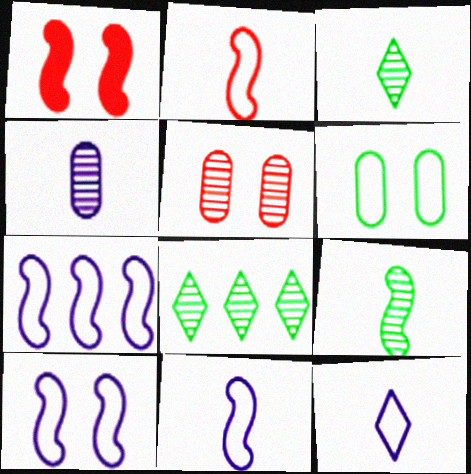[[1, 7, 9], 
[7, 10, 11]]